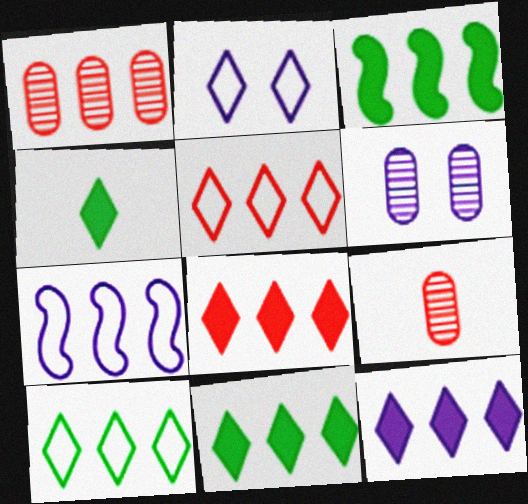[[1, 7, 11], 
[2, 3, 9], 
[8, 11, 12]]